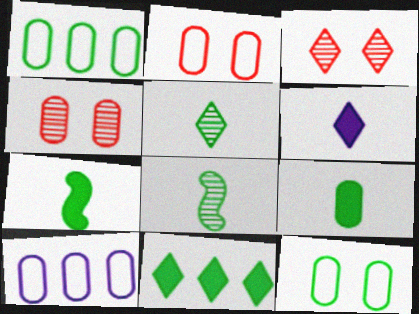[[3, 7, 10], 
[4, 9, 10], 
[8, 11, 12]]